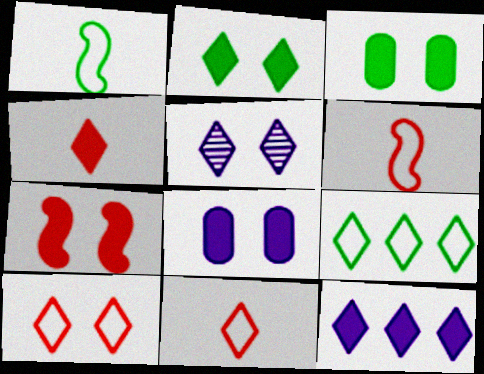[[2, 4, 12], 
[2, 5, 10], 
[2, 7, 8], 
[4, 5, 9]]